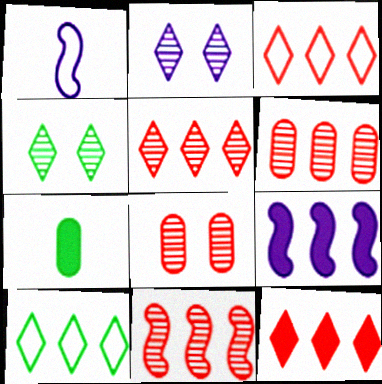[[3, 5, 12], 
[5, 6, 11], 
[6, 9, 10]]